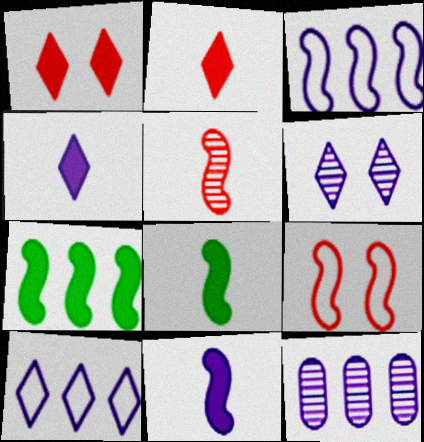[[4, 6, 10]]